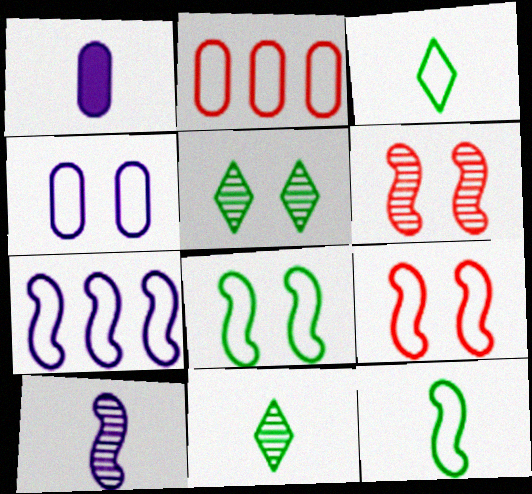[[7, 9, 12]]